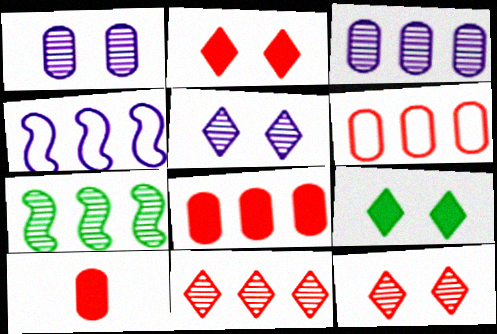[[3, 7, 11]]